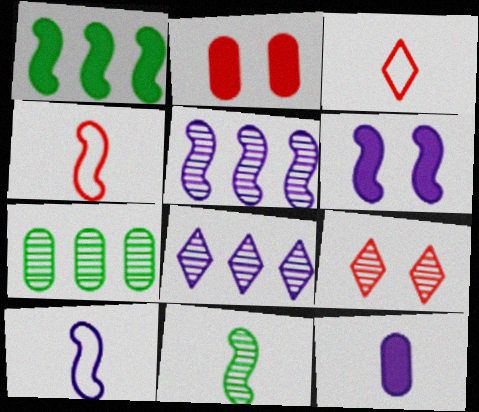[[3, 6, 7], 
[3, 11, 12], 
[5, 6, 10]]